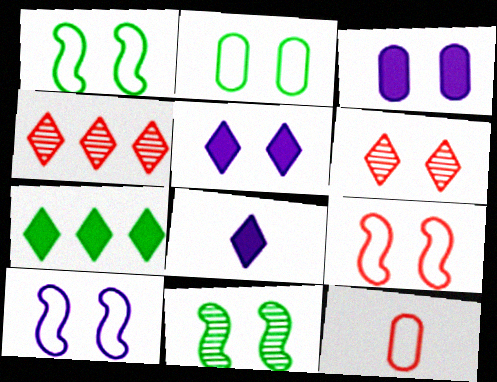[[1, 3, 6], 
[1, 9, 10]]